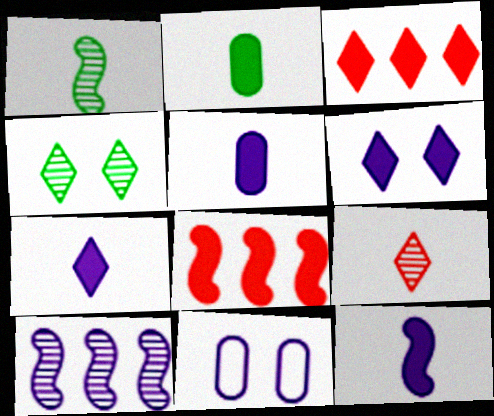[[1, 3, 11], 
[2, 6, 8], 
[5, 7, 12], 
[7, 10, 11]]